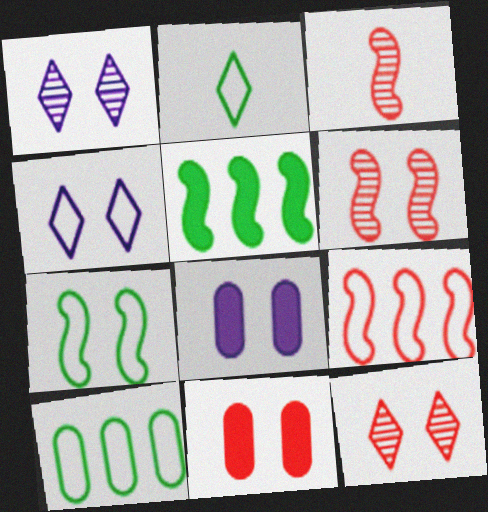[[1, 7, 11], 
[2, 7, 10], 
[7, 8, 12]]